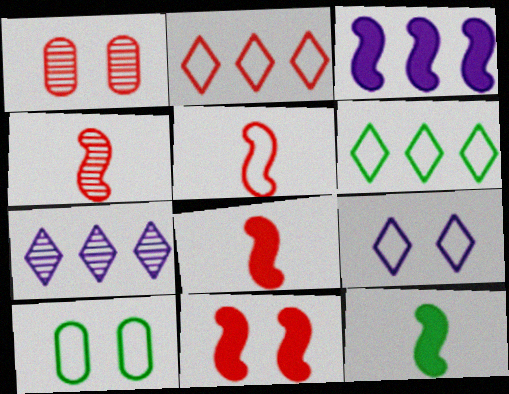[[1, 2, 8], 
[3, 11, 12], 
[4, 5, 8], 
[7, 8, 10]]